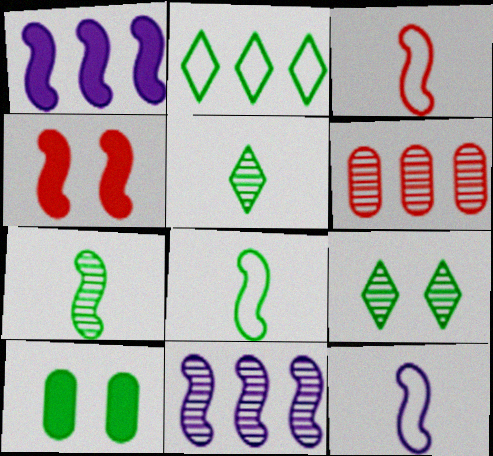[[1, 2, 6], 
[2, 7, 10], 
[3, 8, 12], 
[4, 8, 11]]